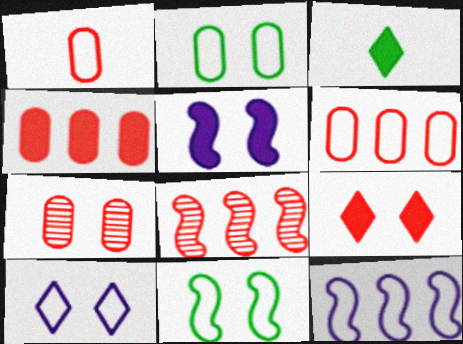[[1, 4, 7], 
[1, 8, 9], 
[3, 4, 5], 
[3, 7, 12]]